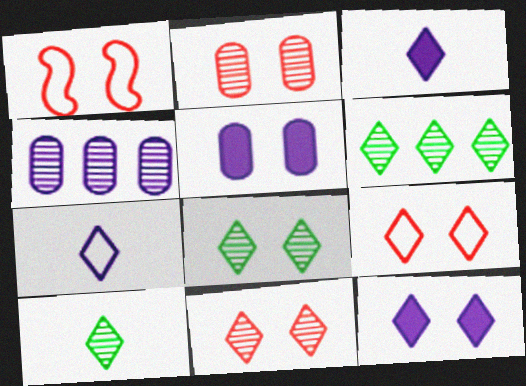[[1, 5, 8], 
[3, 6, 9], 
[6, 8, 10], 
[8, 9, 12]]